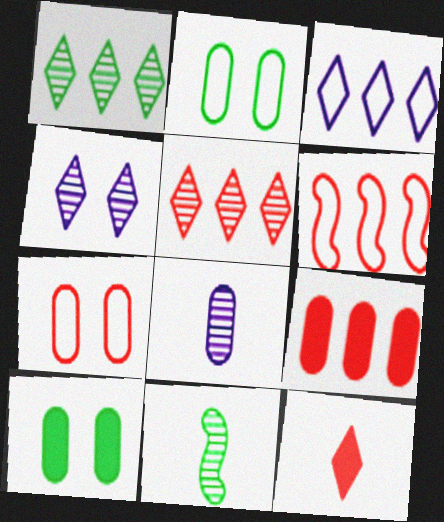[[2, 8, 9], 
[5, 6, 9]]